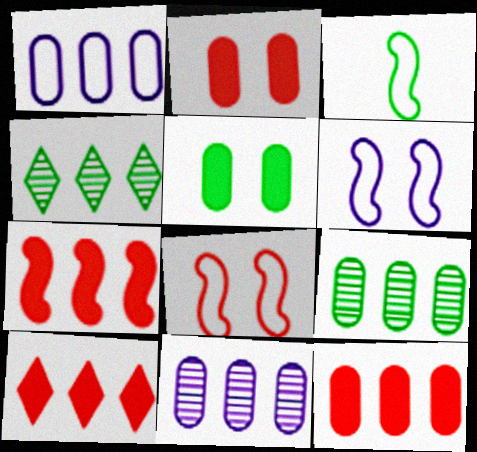[[1, 4, 7], 
[1, 9, 12], 
[3, 4, 5], 
[7, 10, 12]]